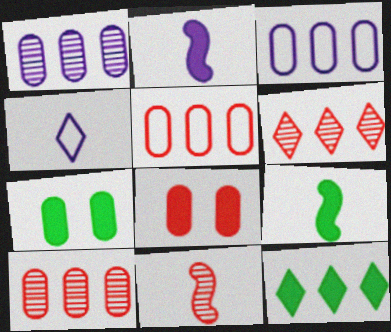[[2, 8, 12], 
[7, 9, 12]]